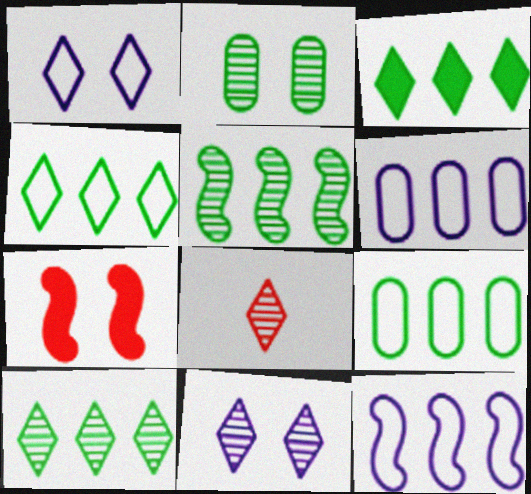[[1, 2, 7], 
[1, 3, 8], 
[3, 4, 10], 
[3, 5, 9], 
[8, 10, 11]]